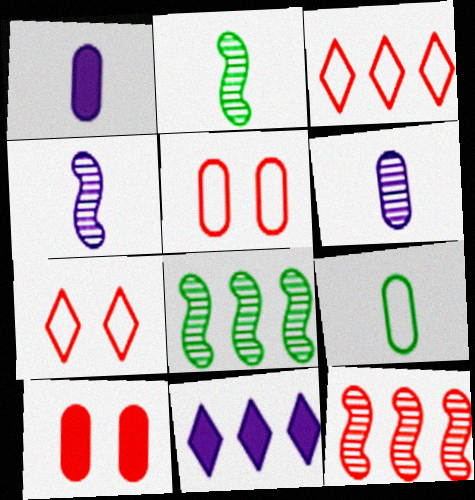[[1, 7, 8], 
[2, 5, 11]]